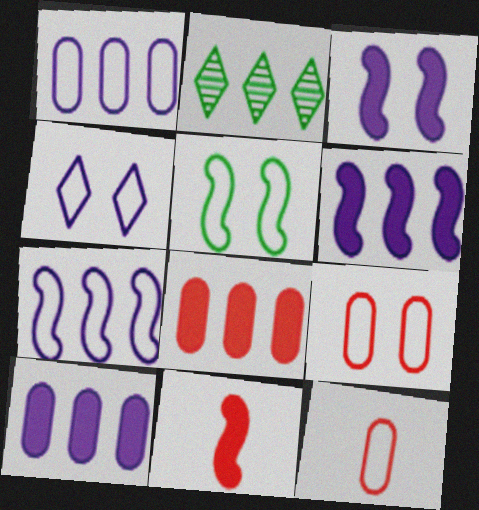[[2, 3, 12], 
[2, 7, 8], 
[4, 5, 9]]